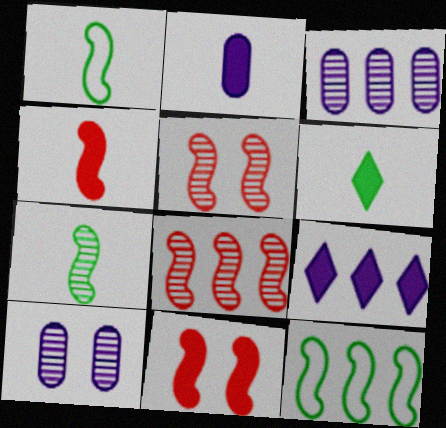[[2, 4, 6]]